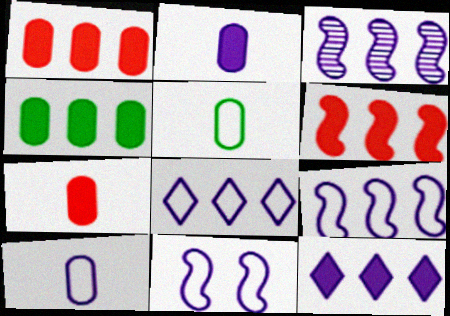[[4, 6, 12], 
[8, 10, 11]]